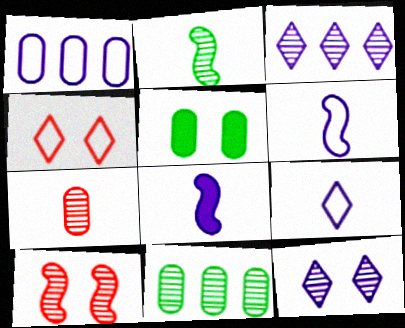[[1, 5, 7], 
[1, 8, 12], 
[4, 8, 11]]